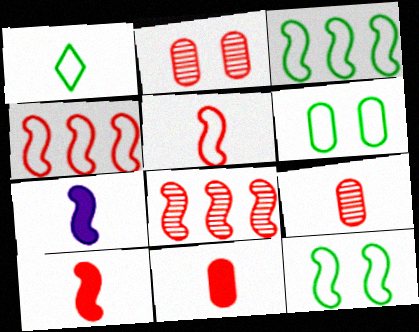[[1, 3, 6], 
[1, 7, 9], 
[7, 8, 12]]